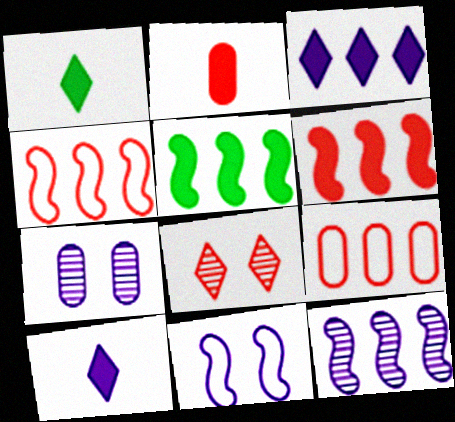[[1, 4, 7], 
[2, 4, 8], 
[4, 5, 12]]